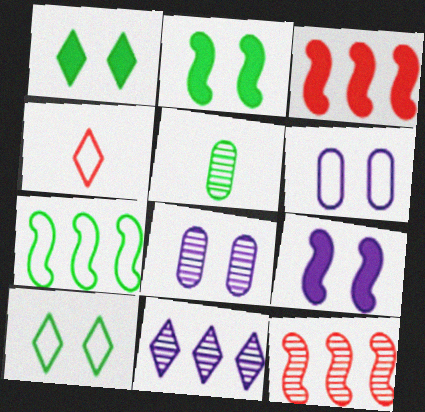[[1, 4, 11], 
[1, 5, 7], 
[4, 6, 7]]